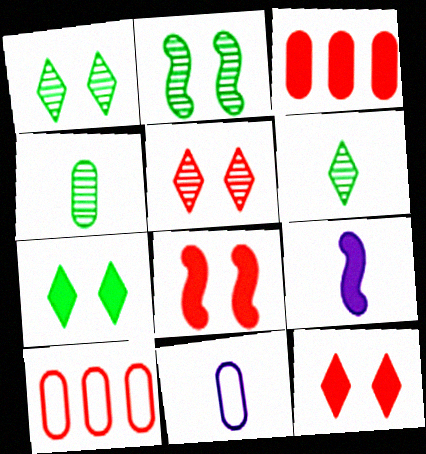[[1, 9, 10], 
[3, 7, 9]]